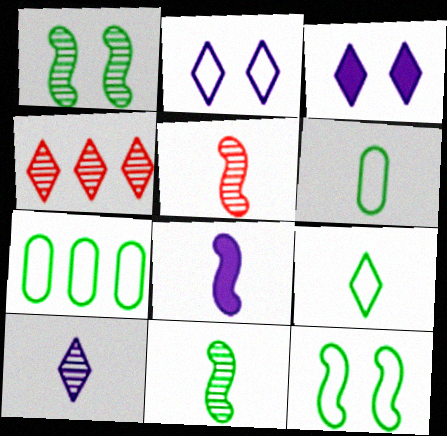[[3, 4, 9], 
[3, 5, 7], 
[7, 9, 12]]